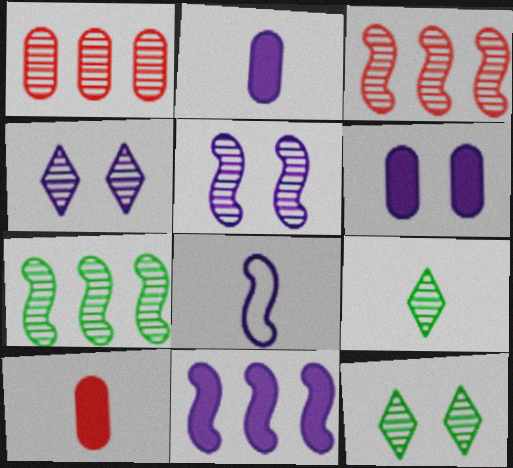[[1, 5, 9], 
[5, 8, 11], 
[8, 9, 10]]